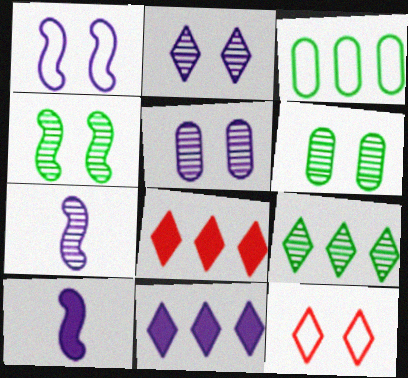[]